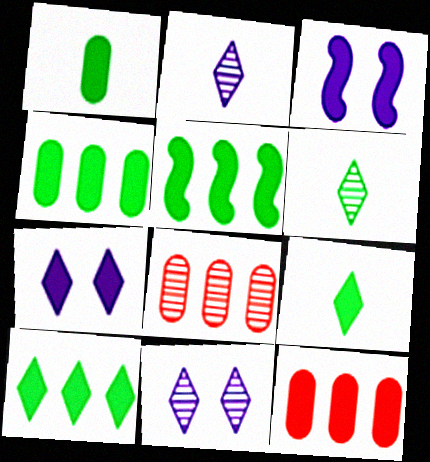[[3, 9, 12], 
[4, 5, 10]]